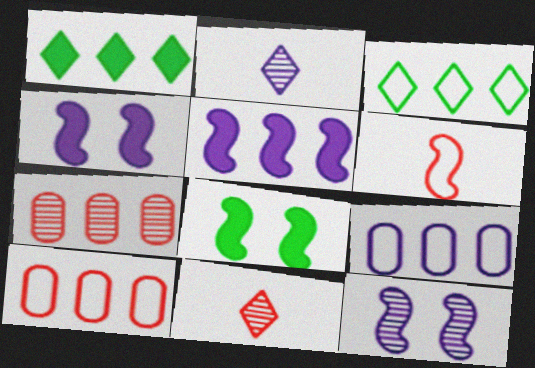[[2, 4, 9], 
[2, 8, 10], 
[3, 5, 7], 
[8, 9, 11]]